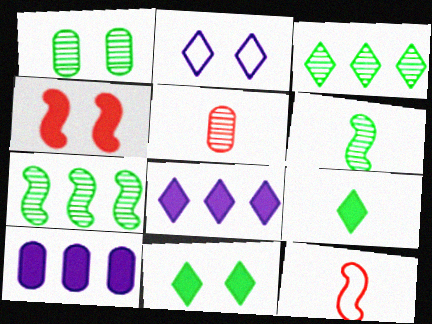[[1, 2, 4], 
[1, 3, 6], 
[1, 8, 12], 
[4, 9, 10]]